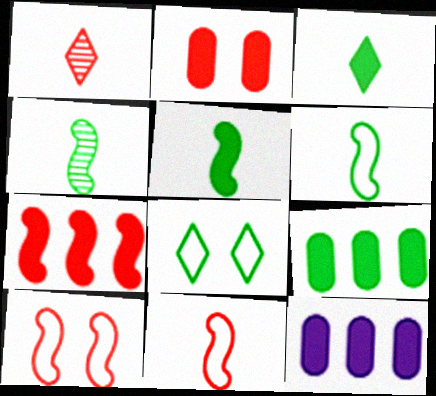[[4, 5, 6], 
[4, 8, 9]]